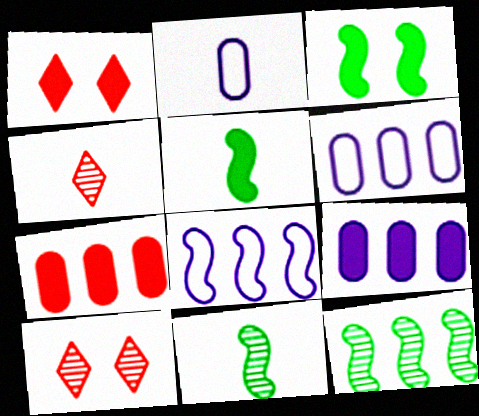[[1, 2, 12], 
[1, 5, 9], 
[1, 6, 11], 
[2, 4, 5], 
[3, 4, 6], 
[5, 6, 10]]